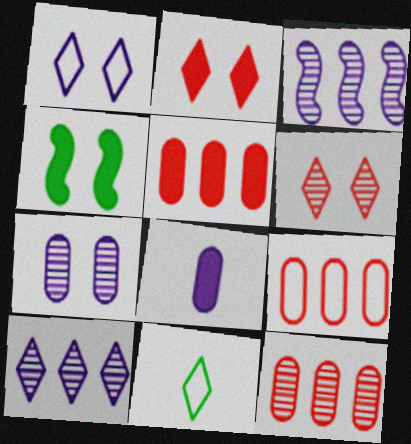[[1, 3, 8], 
[2, 10, 11], 
[5, 9, 12]]